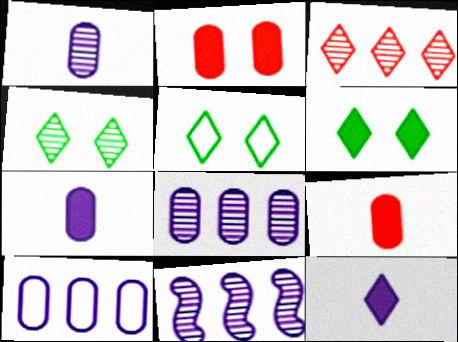[[3, 5, 12], 
[4, 5, 6], 
[5, 9, 11]]